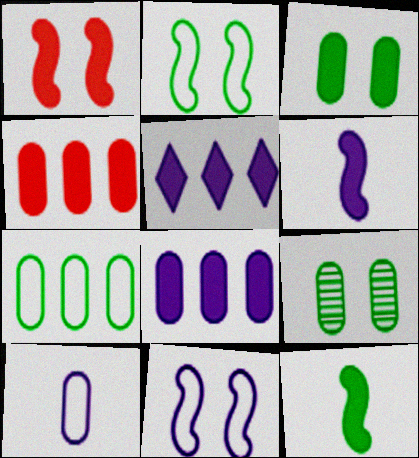[[4, 9, 10]]